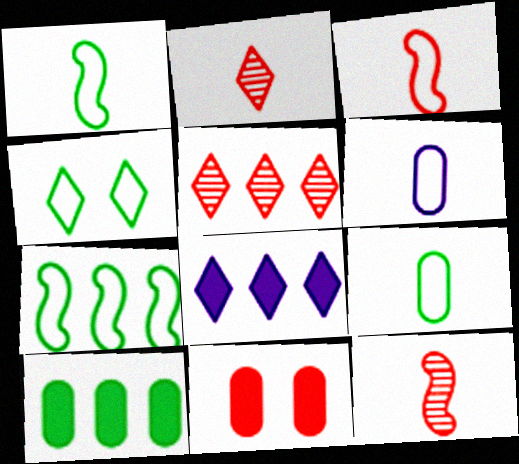[[2, 4, 8], 
[3, 5, 11], 
[4, 7, 9]]